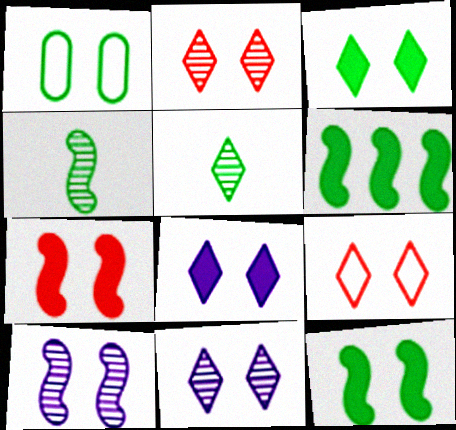[[1, 5, 6], 
[1, 7, 11], 
[3, 9, 11]]